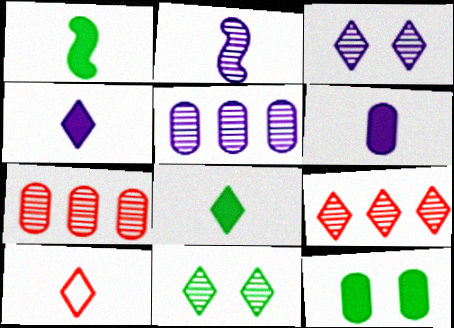[[2, 3, 5], 
[2, 7, 11]]